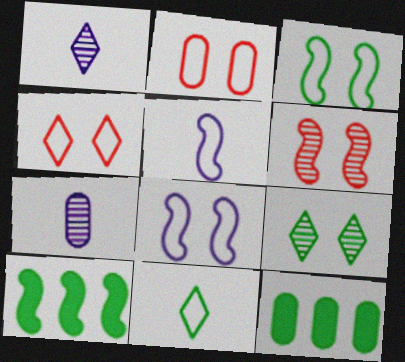[[1, 2, 10], 
[2, 7, 12], 
[4, 7, 10], 
[5, 6, 10]]